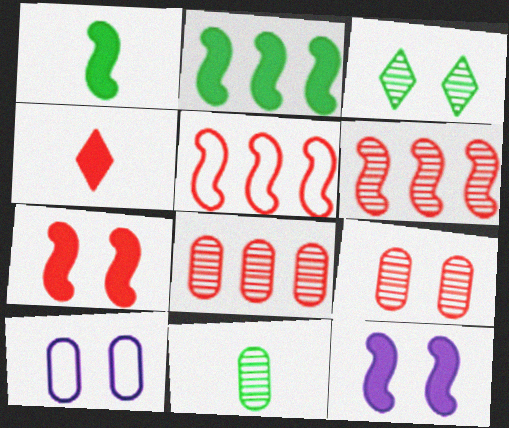[[3, 7, 10], 
[4, 5, 9]]